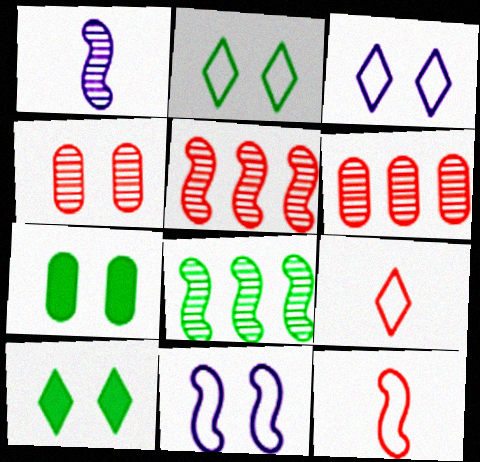[[4, 10, 11]]